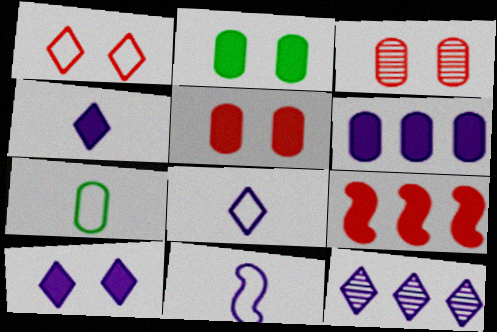[[2, 4, 9], 
[3, 6, 7], 
[8, 10, 12]]